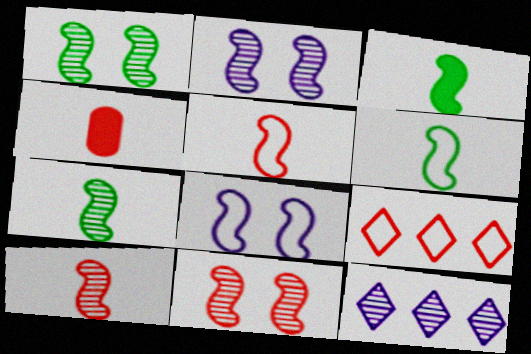[[1, 2, 11], 
[3, 6, 7], 
[4, 9, 11]]